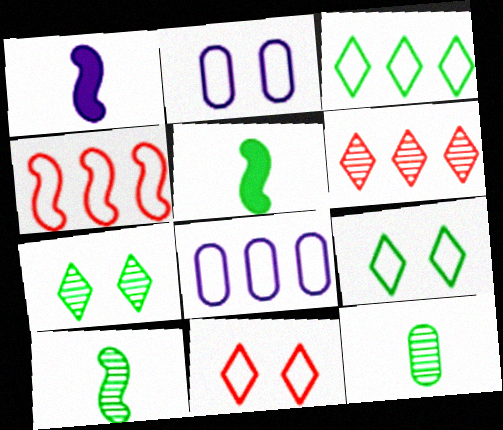[[2, 5, 6], 
[3, 4, 8]]